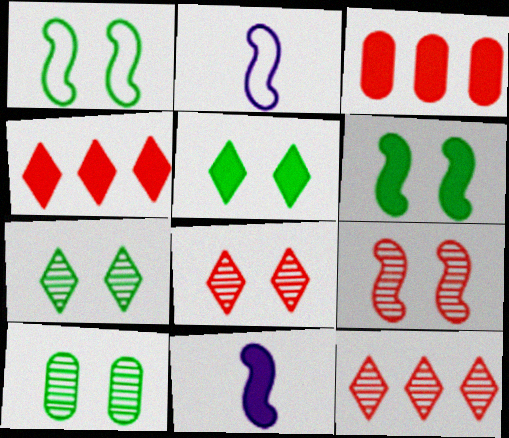[[1, 5, 10], 
[2, 3, 7], 
[2, 4, 10], 
[3, 5, 11]]